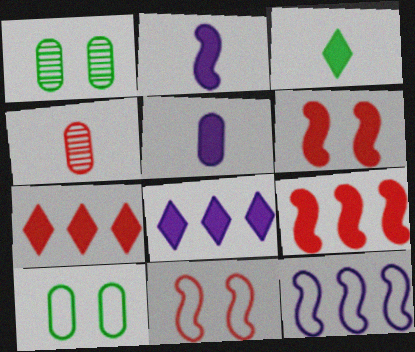[[4, 7, 11]]